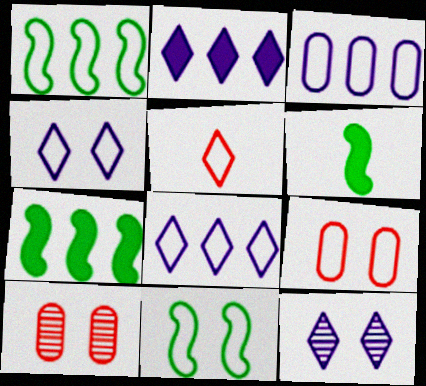[[3, 5, 11], 
[4, 9, 11], 
[6, 8, 10]]